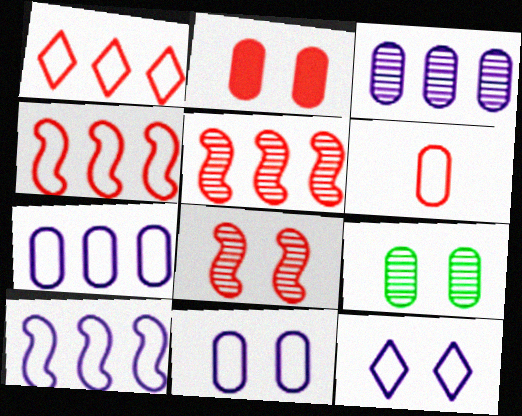[[2, 9, 11]]